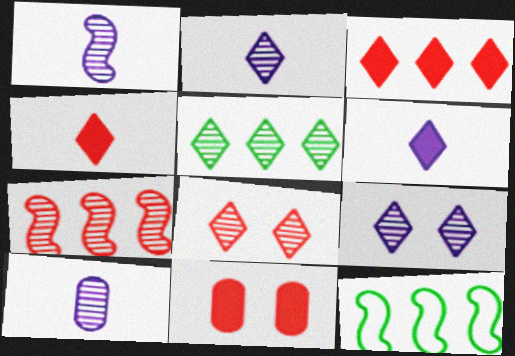[[1, 2, 10], 
[2, 5, 8], 
[2, 11, 12]]